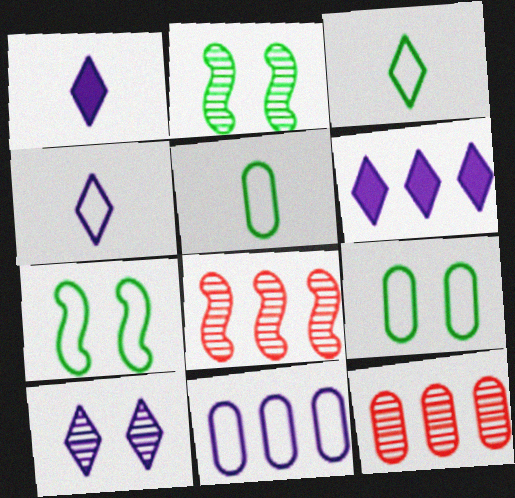[[1, 7, 12], 
[1, 8, 9], 
[4, 6, 10]]